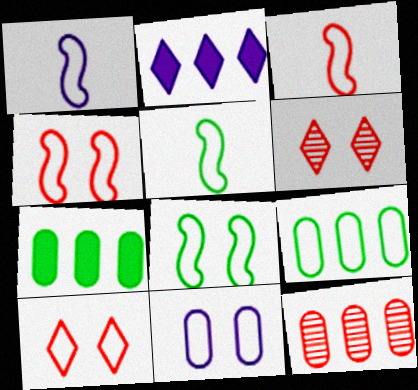[[1, 3, 5], 
[1, 6, 7], 
[1, 9, 10], 
[8, 10, 11]]